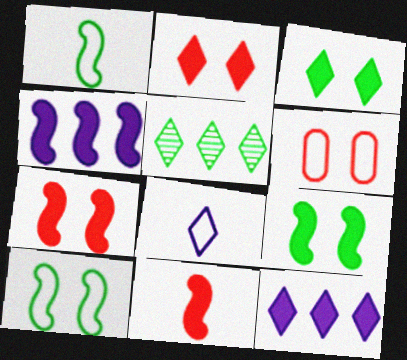[[2, 5, 8], 
[4, 9, 11]]